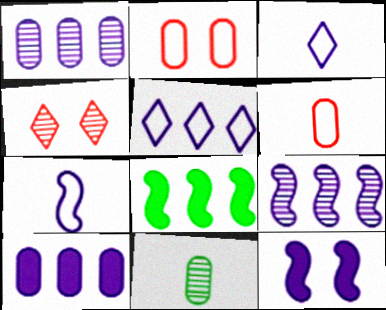[[1, 3, 12], 
[2, 10, 11], 
[4, 9, 11], 
[5, 9, 10], 
[7, 9, 12]]